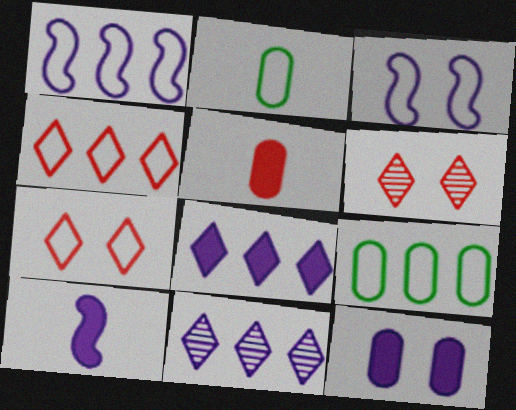[[1, 2, 7], 
[1, 4, 9], 
[2, 3, 4], 
[6, 9, 10], 
[8, 10, 12]]